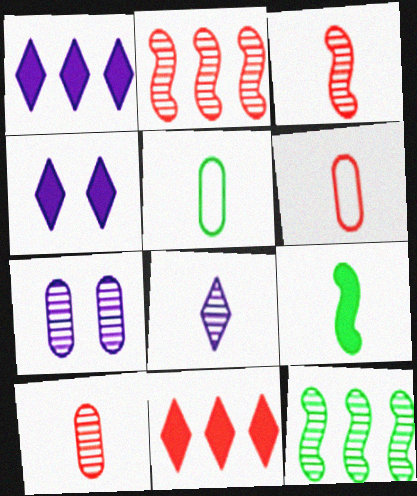[[2, 4, 5], 
[4, 6, 12], 
[6, 8, 9]]